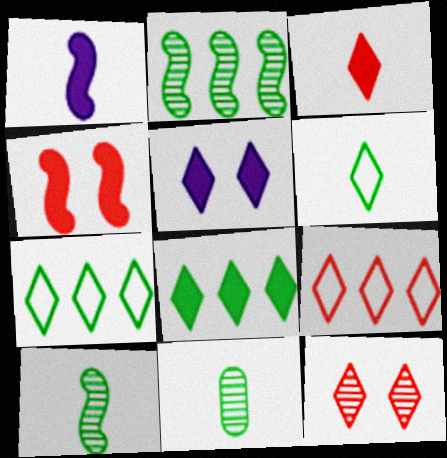[[3, 5, 8], 
[3, 9, 12]]